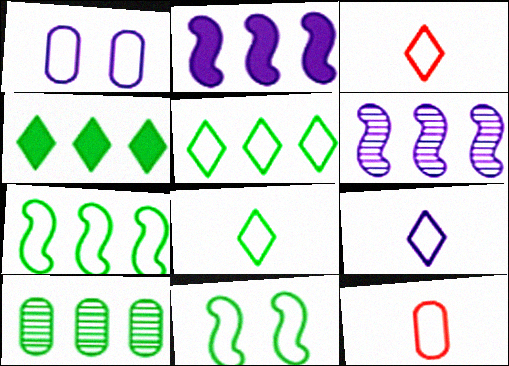[[1, 3, 7], 
[3, 8, 9], 
[4, 7, 10]]